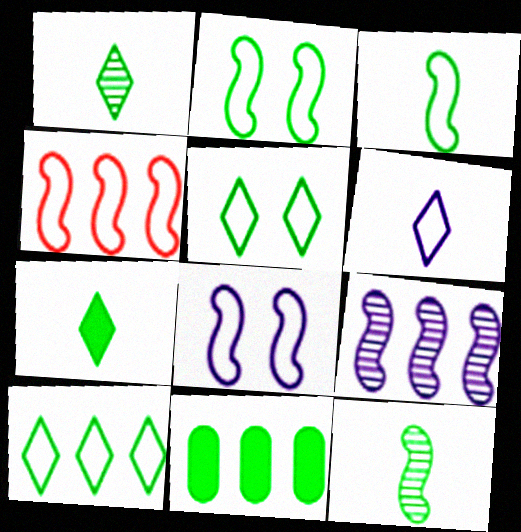[[1, 2, 11], 
[3, 4, 8], 
[5, 11, 12]]